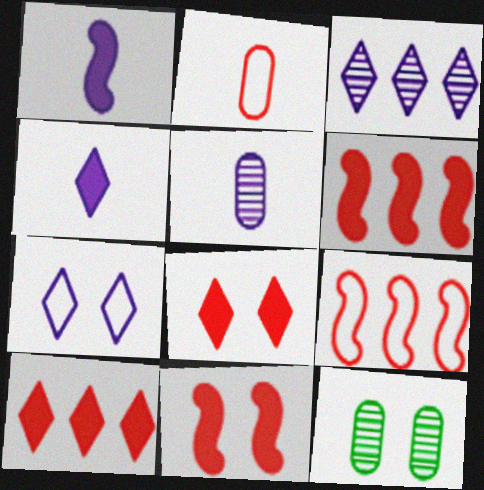[[3, 4, 7], 
[4, 9, 12], 
[7, 11, 12]]